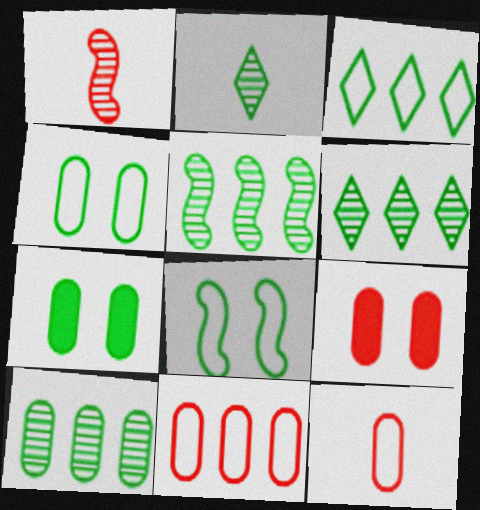[[5, 6, 10]]